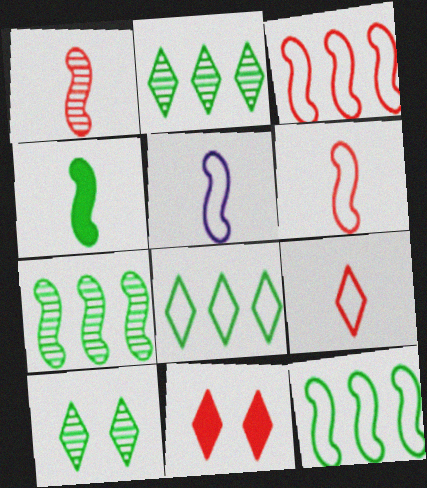[[1, 4, 5]]